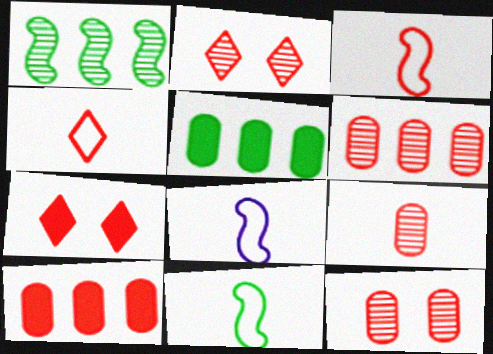[[2, 3, 10], 
[2, 5, 8], 
[3, 6, 7], 
[3, 8, 11], 
[6, 9, 12]]